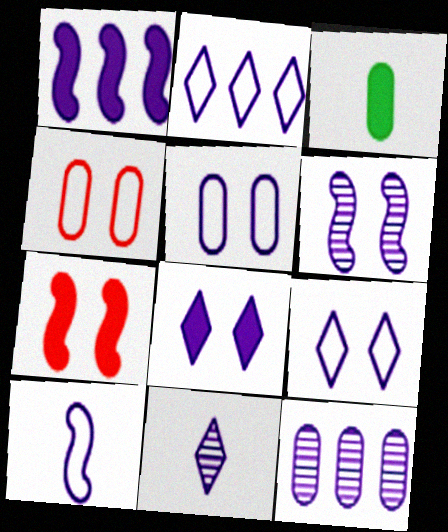[[1, 2, 12], 
[1, 5, 11], 
[1, 6, 10], 
[2, 5, 10], 
[2, 8, 11], 
[3, 4, 12], 
[5, 6, 8], 
[6, 11, 12], 
[8, 10, 12]]